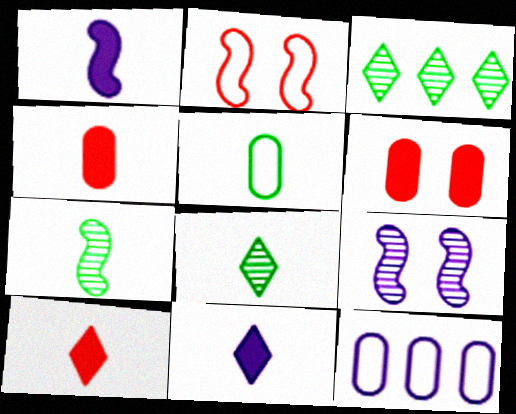[[9, 11, 12]]